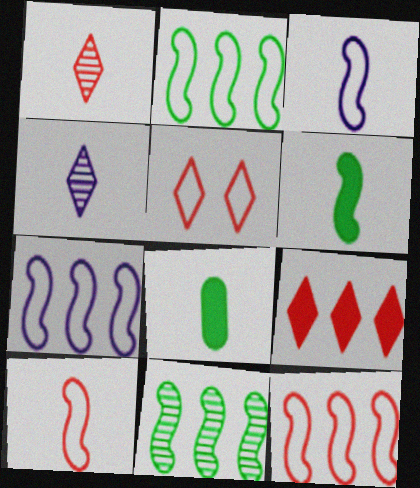[[1, 3, 8], 
[1, 5, 9], 
[2, 7, 12], 
[4, 8, 10]]